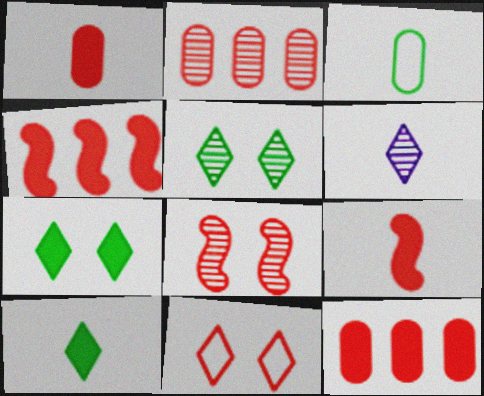[[2, 9, 11], 
[3, 6, 9]]